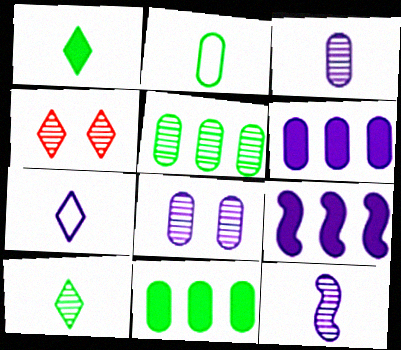[[2, 4, 9], 
[4, 5, 12], 
[7, 8, 9]]